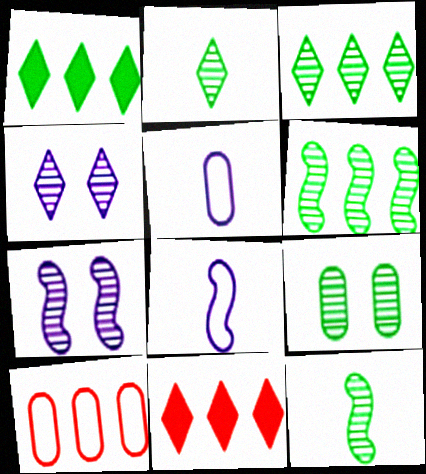[[2, 6, 9], 
[3, 9, 12], 
[8, 9, 11]]